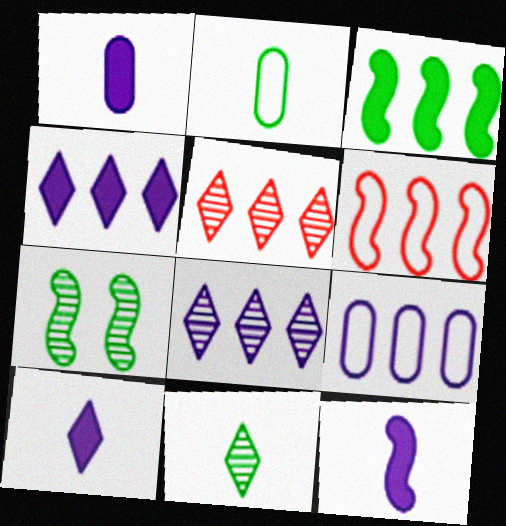[[1, 10, 12], 
[3, 5, 9], 
[6, 7, 12]]